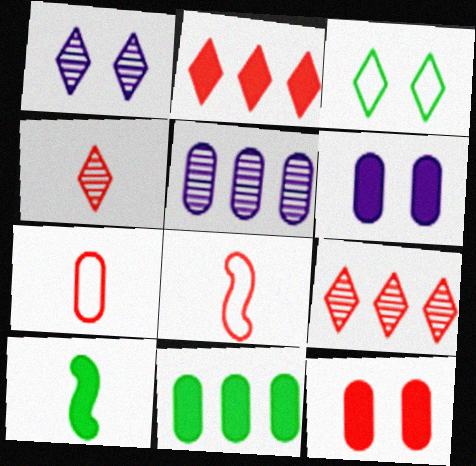[[1, 8, 11], 
[2, 6, 10], 
[8, 9, 12]]